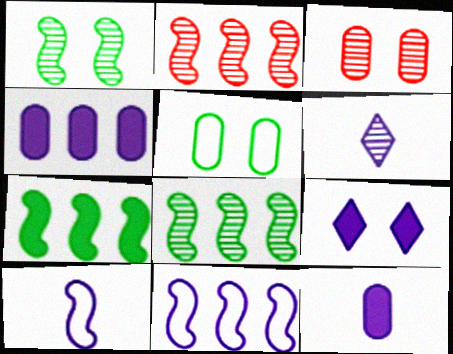[[2, 7, 11], 
[3, 6, 8], 
[6, 10, 12]]